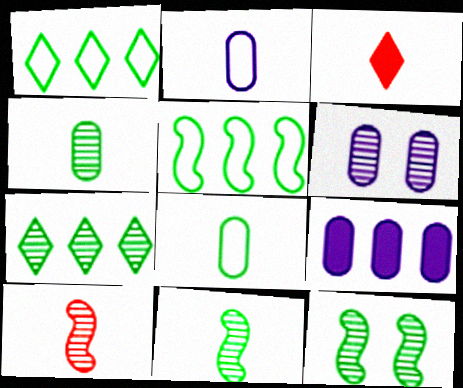[[2, 3, 11], 
[2, 6, 9], 
[3, 5, 6], 
[4, 7, 12], 
[6, 7, 10]]